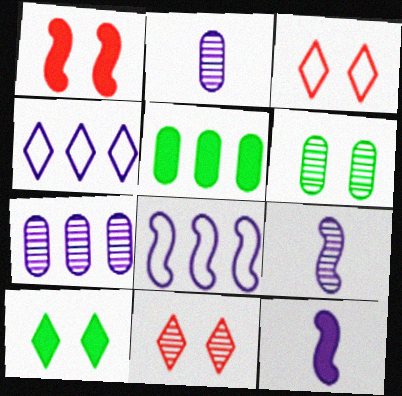[[3, 5, 9]]